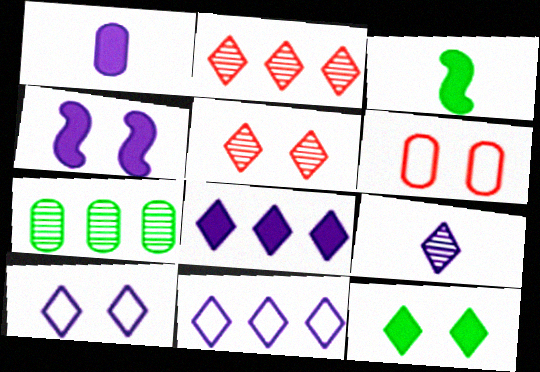[[1, 4, 8], 
[1, 6, 7], 
[5, 10, 12], 
[8, 9, 10]]